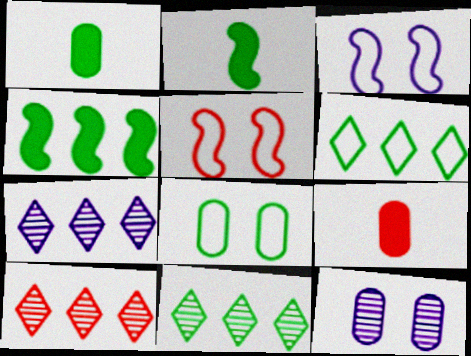[[1, 3, 10], 
[1, 5, 7], 
[2, 8, 11], 
[3, 9, 11], 
[5, 9, 10], 
[7, 10, 11]]